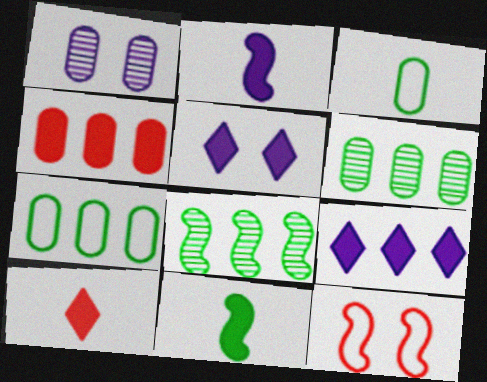[[1, 3, 4], 
[2, 8, 12], 
[4, 5, 11]]